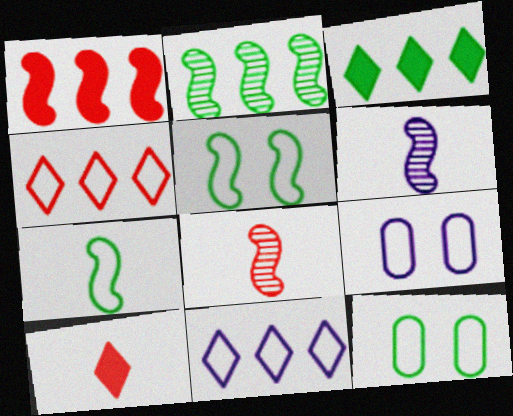[[1, 5, 6], 
[2, 9, 10], 
[3, 8, 9], 
[4, 7, 9]]